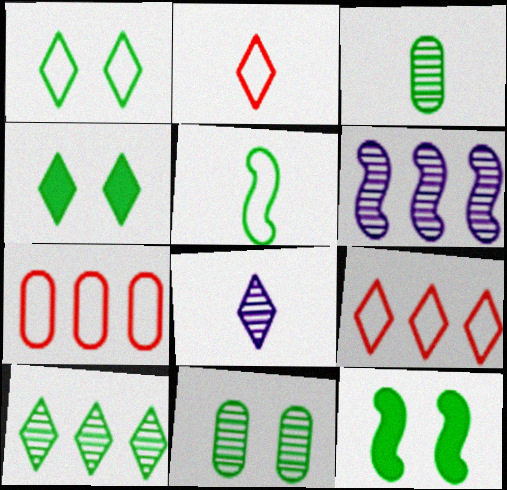[[1, 11, 12], 
[4, 8, 9], 
[7, 8, 12]]